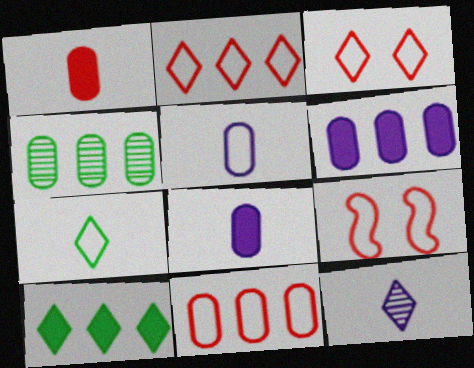[[3, 10, 12], 
[4, 6, 11]]